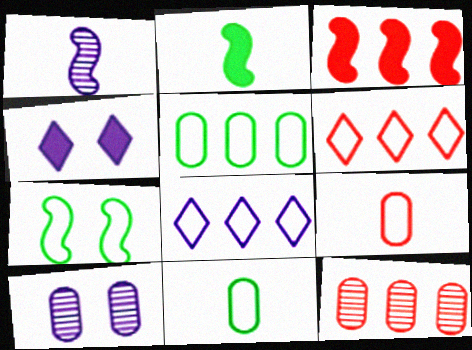[[1, 3, 7], 
[2, 6, 10], 
[3, 6, 12], 
[7, 8, 9]]